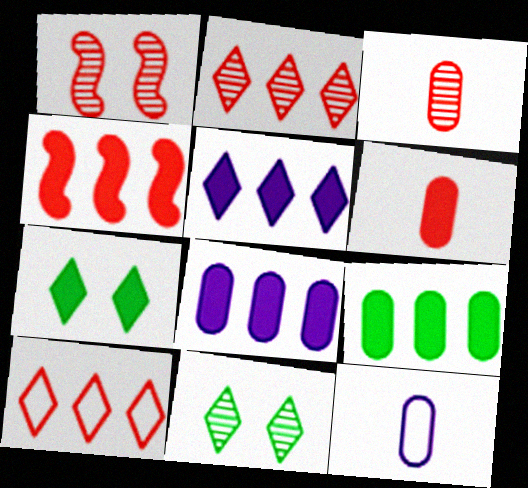[[1, 2, 3], 
[1, 6, 10], 
[4, 5, 9], 
[4, 11, 12]]